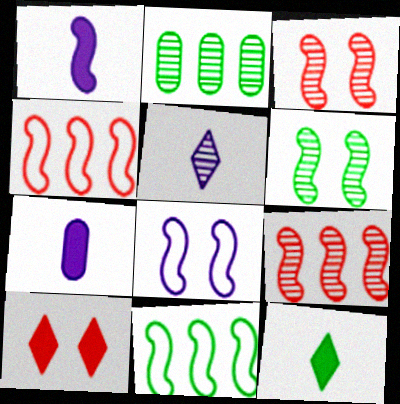[[1, 3, 11], 
[1, 4, 6], 
[2, 3, 5]]